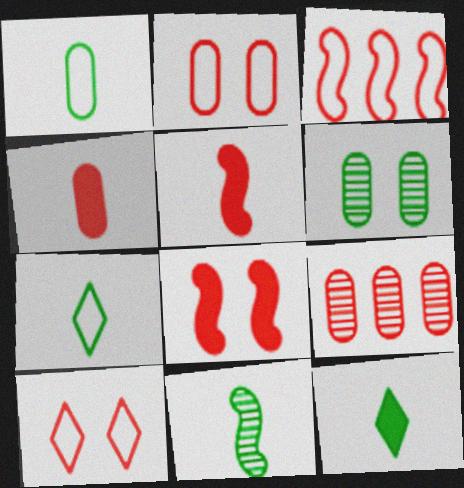[[1, 11, 12], 
[2, 4, 9], 
[5, 9, 10]]